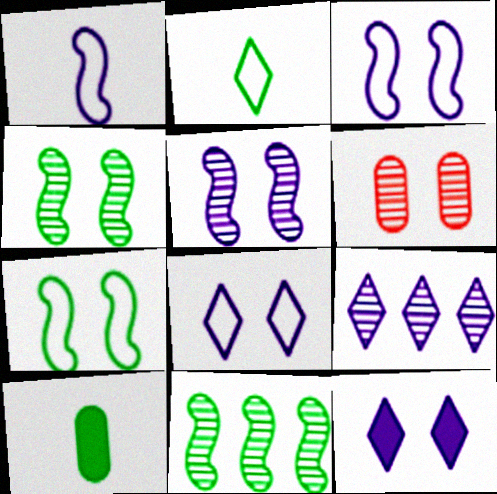[[6, 7, 12]]